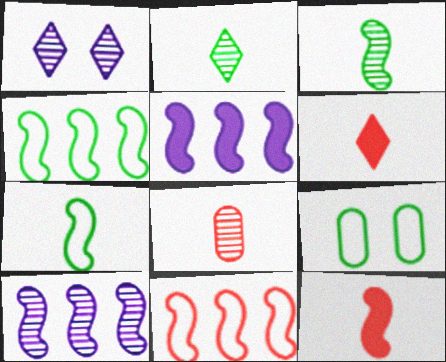[[6, 9, 10]]